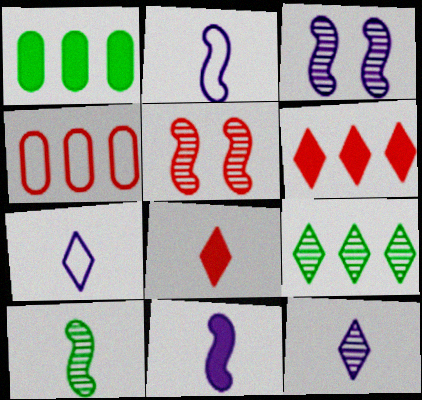[[1, 5, 7], 
[4, 5, 8]]